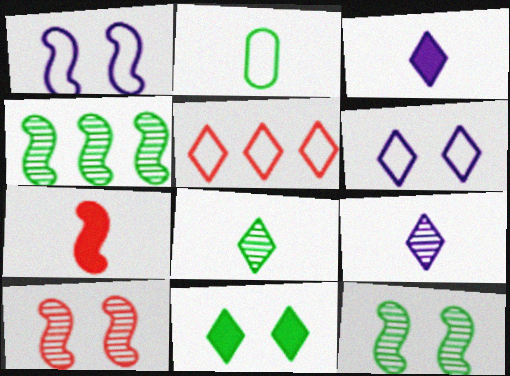[[1, 2, 5], 
[1, 4, 7], 
[2, 4, 11], 
[2, 7, 9], 
[5, 9, 11]]